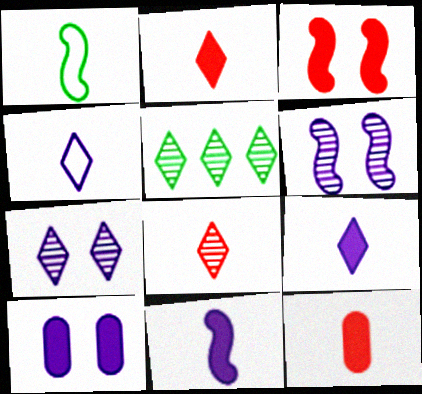[[5, 7, 8]]